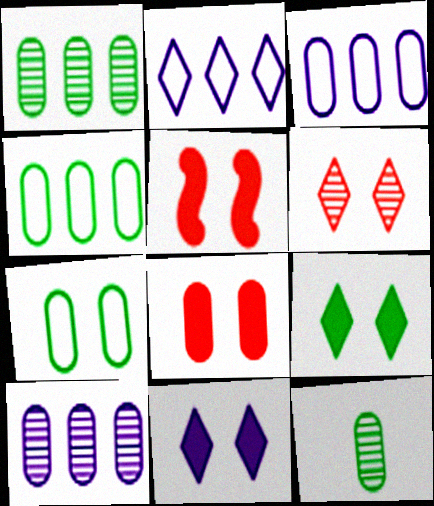[[2, 5, 12], 
[3, 8, 12]]